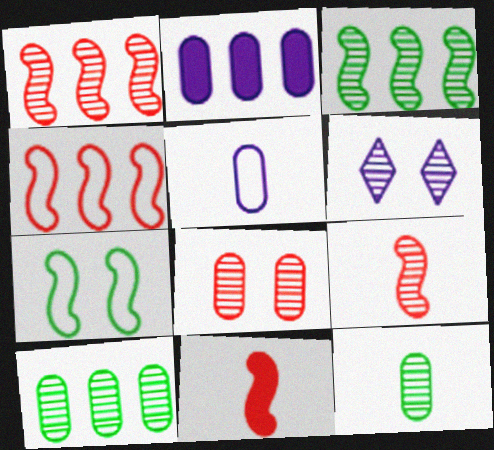[[1, 6, 12], 
[6, 9, 10]]